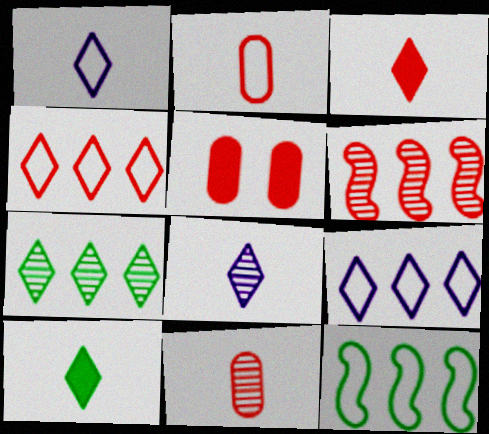[[5, 8, 12]]